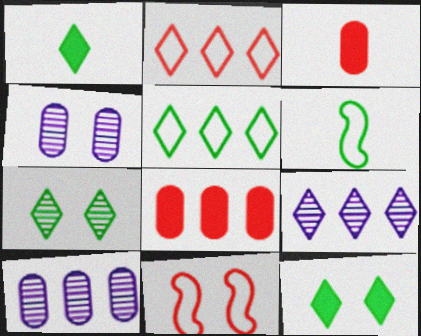[[1, 5, 7], 
[1, 10, 11], 
[4, 11, 12]]